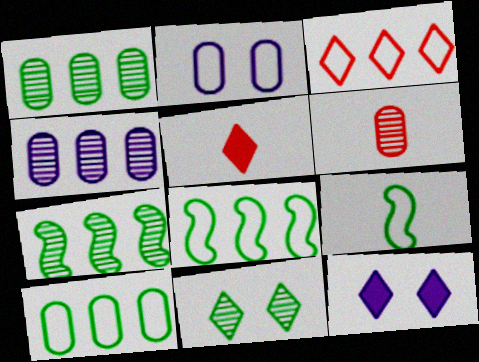[[2, 3, 9], 
[2, 5, 7], 
[6, 8, 12]]